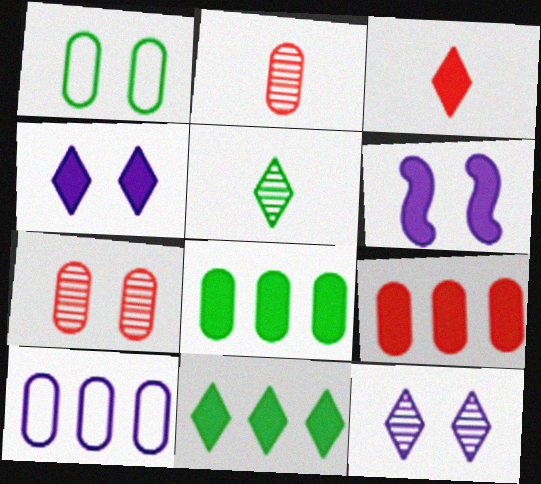[[3, 4, 11], 
[3, 6, 8]]